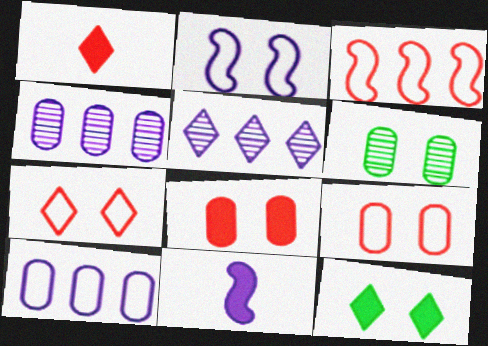[]